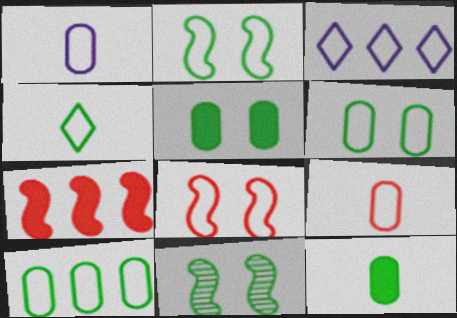[[2, 3, 9], 
[2, 4, 10]]